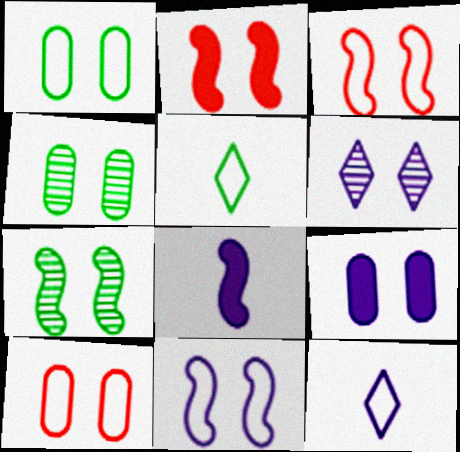[[1, 2, 6], 
[2, 7, 11], 
[4, 9, 10], 
[6, 9, 11]]